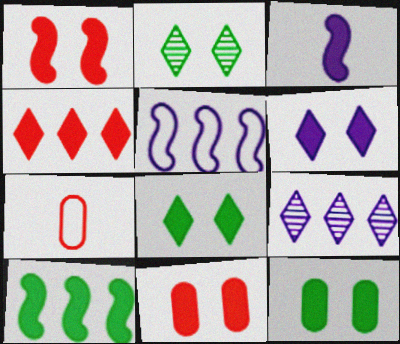[[1, 3, 10], 
[1, 6, 12], 
[3, 4, 12]]